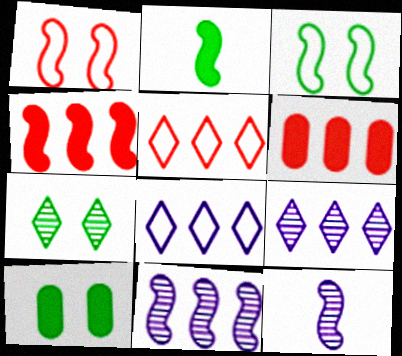[[1, 2, 11], 
[3, 4, 12], 
[3, 7, 10], 
[5, 10, 12]]